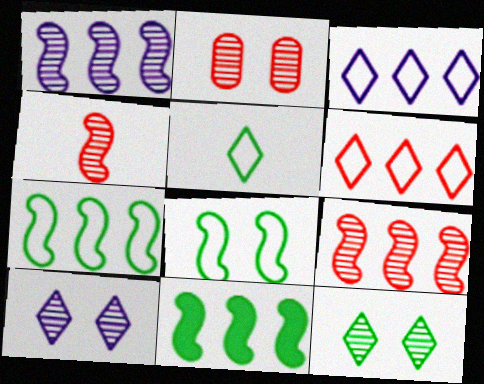[]